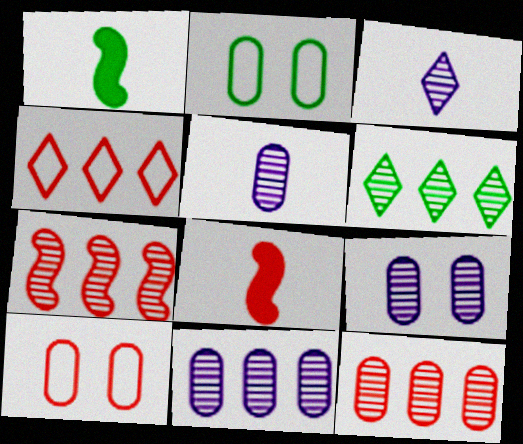[[1, 2, 6], 
[1, 4, 9], 
[5, 9, 11], 
[6, 7, 11]]